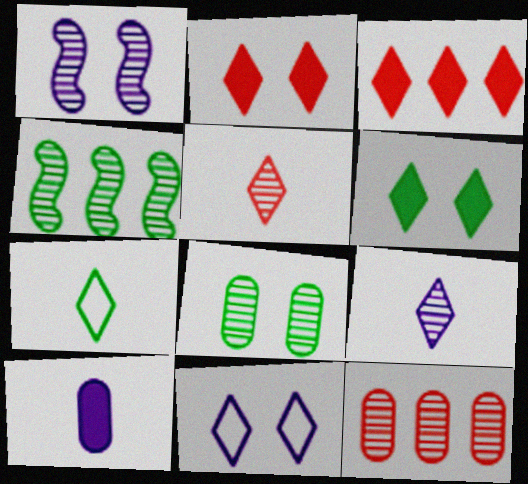[]